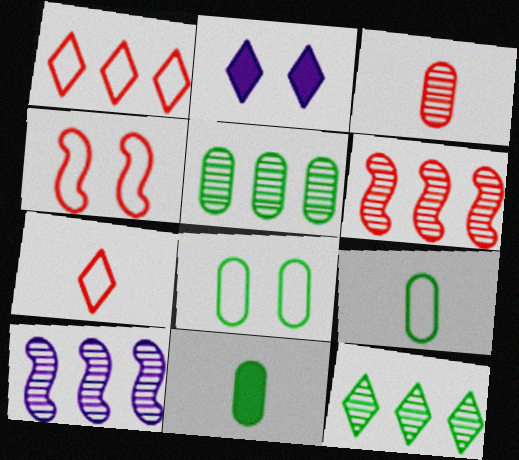[[2, 6, 9], 
[2, 7, 12], 
[5, 8, 11]]